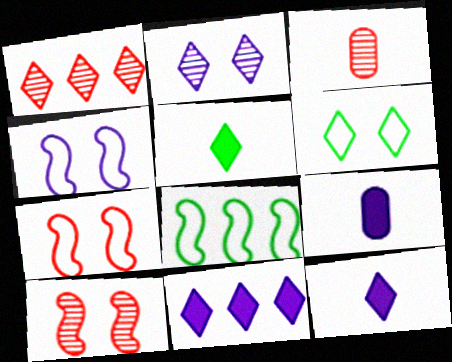[[1, 3, 10], 
[1, 6, 12]]